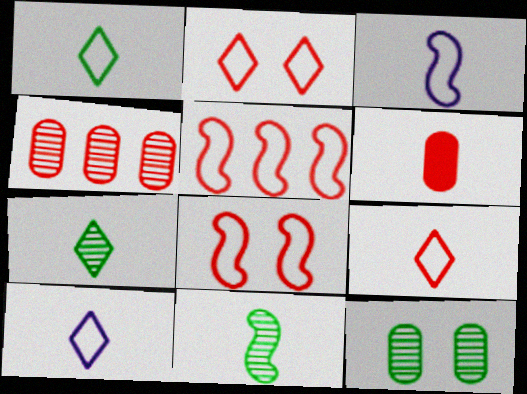[[1, 9, 10], 
[3, 6, 7], 
[6, 10, 11]]